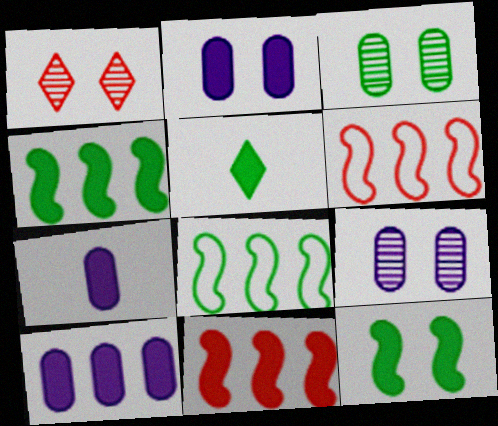[[1, 7, 8], 
[2, 5, 11], 
[2, 7, 10], 
[3, 5, 8], 
[5, 6, 9]]